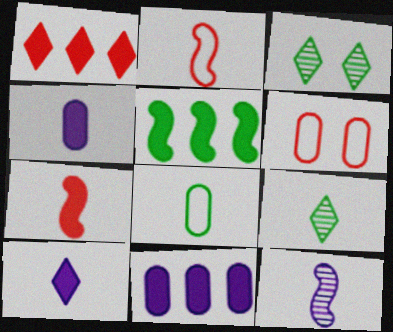[[1, 5, 11], 
[2, 3, 11], 
[2, 4, 9], 
[3, 5, 8]]